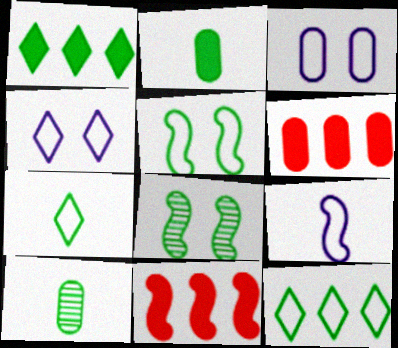[[1, 5, 10], 
[2, 8, 12], 
[3, 6, 10], 
[4, 10, 11], 
[8, 9, 11]]